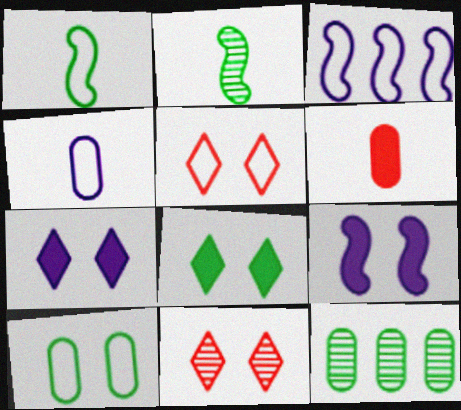[[1, 8, 12], 
[9, 10, 11]]